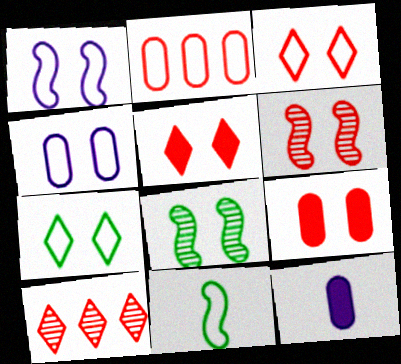[[3, 6, 9], 
[4, 5, 8]]